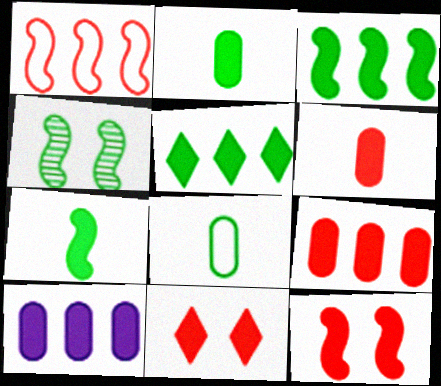[[4, 5, 8], 
[7, 10, 11]]